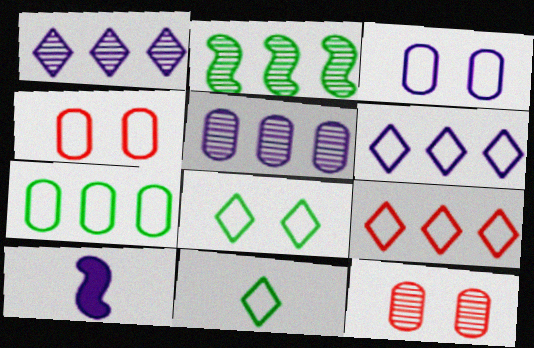[[1, 3, 10]]